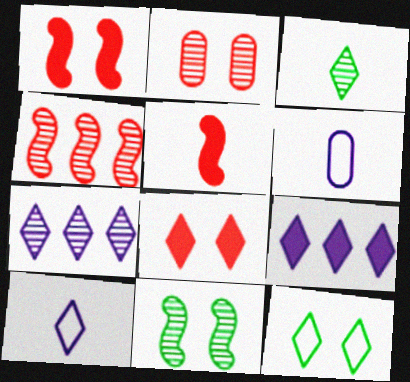[[3, 5, 6]]